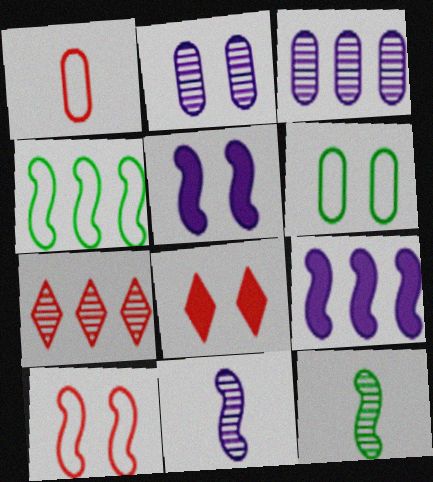[[2, 7, 12], 
[9, 10, 12]]